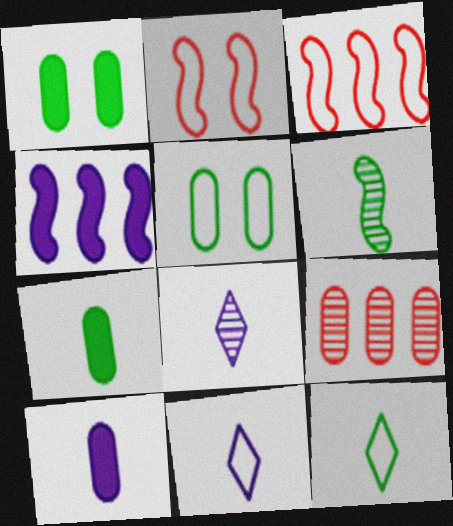[[1, 3, 8], 
[2, 4, 6], 
[3, 5, 11], 
[5, 9, 10], 
[6, 7, 12]]